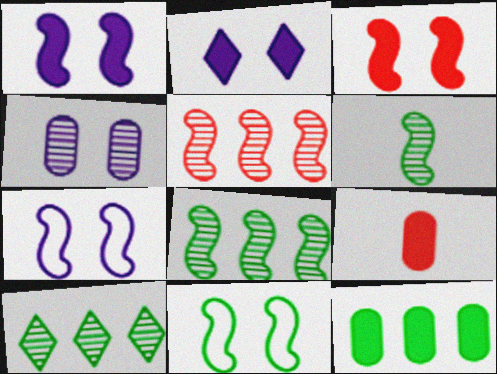[[2, 4, 7], 
[7, 9, 10]]